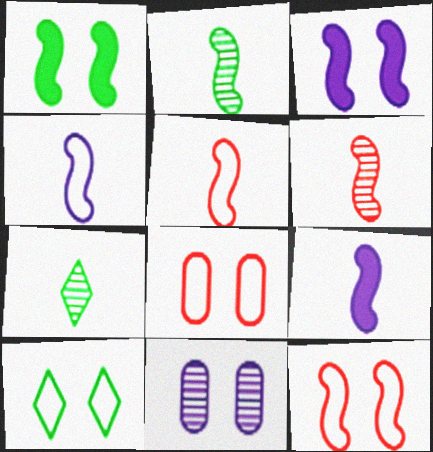[[2, 5, 9]]